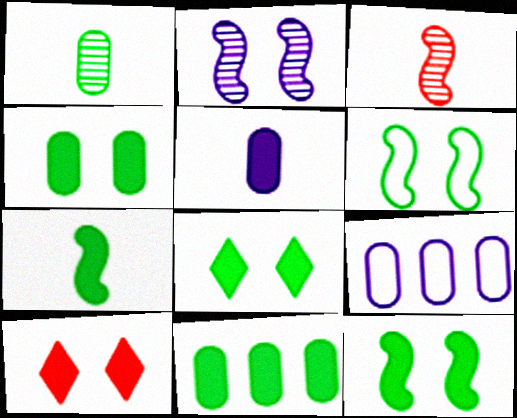[[3, 8, 9], 
[4, 8, 12], 
[7, 8, 11]]